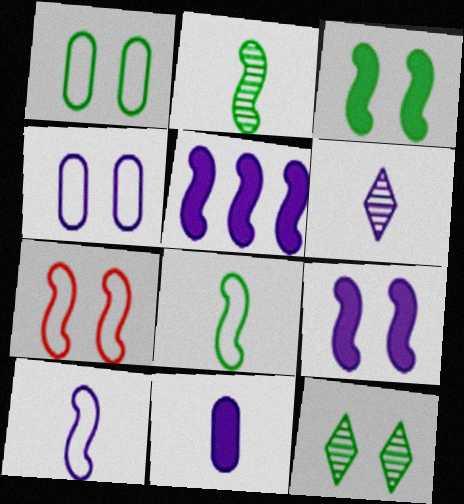[[1, 3, 12], 
[2, 5, 7], 
[4, 5, 6], 
[6, 10, 11]]